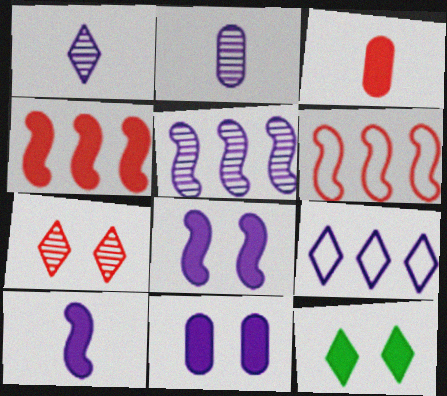[[2, 6, 12], 
[2, 8, 9], 
[3, 6, 7]]